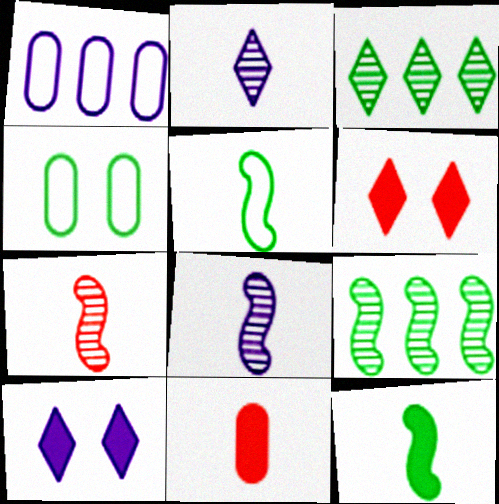[[1, 8, 10], 
[2, 5, 11], 
[3, 4, 12]]